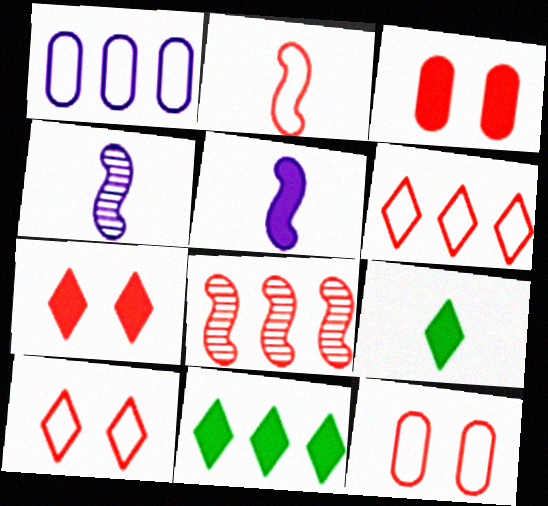[[1, 8, 11], 
[2, 6, 12], 
[3, 5, 11], 
[4, 11, 12]]